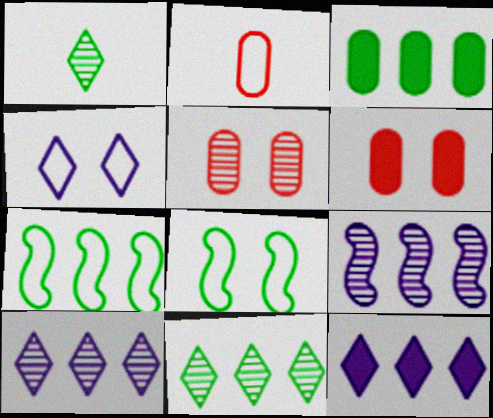[[1, 3, 8], 
[1, 5, 9], 
[2, 4, 7], 
[3, 7, 11]]